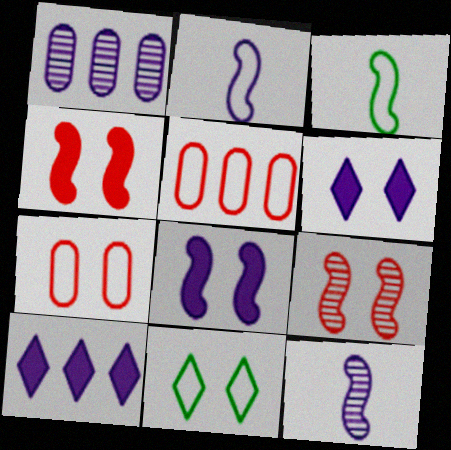[[1, 2, 6], 
[2, 5, 11]]